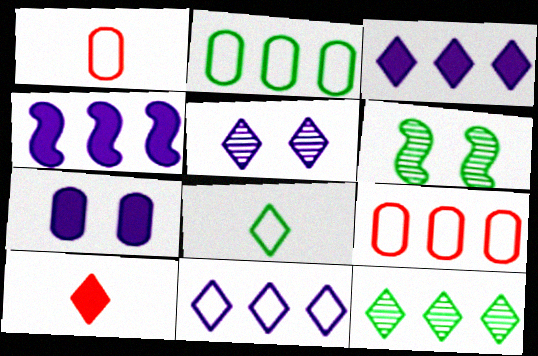[[1, 3, 6], 
[4, 9, 12]]